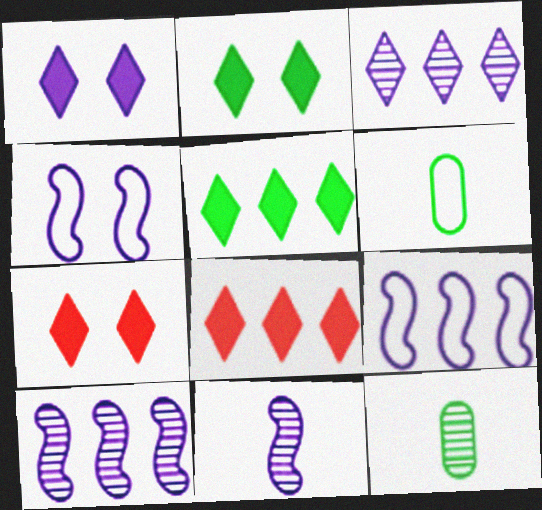[[1, 2, 7], 
[4, 8, 12], 
[6, 7, 10], 
[7, 9, 12]]